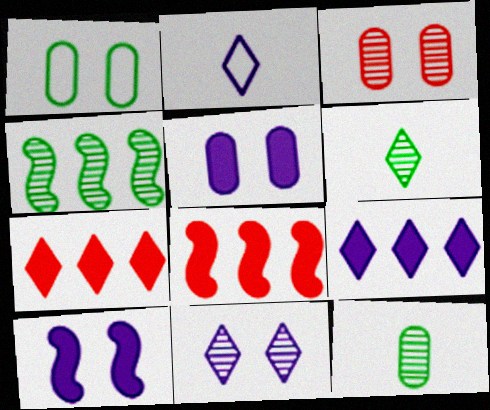[[1, 3, 5], 
[2, 9, 11]]